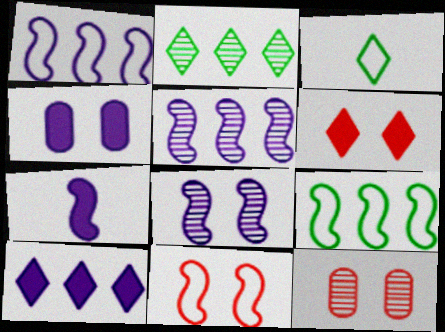[[1, 7, 8], 
[4, 7, 10], 
[6, 11, 12]]